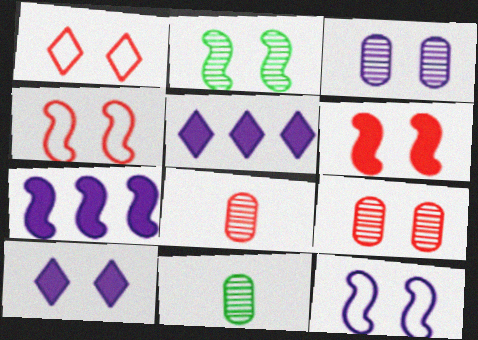[[1, 6, 9], 
[1, 7, 11], 
[2, 6, 12], 
[3, 10, 12], 
[4, 5, 11]]